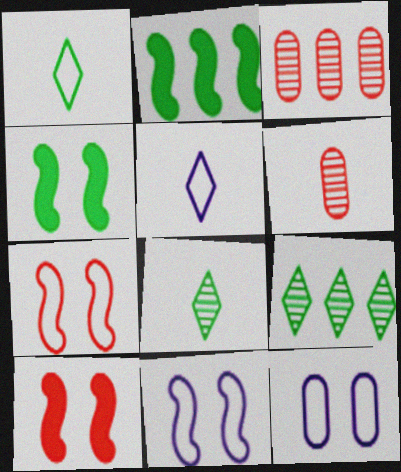[[3, 4, 5]]